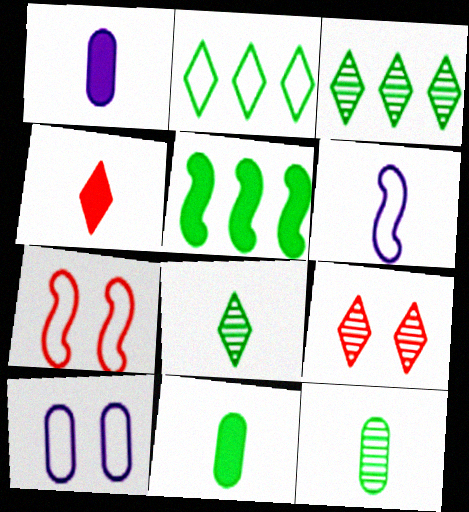[[1, 3, 7], 
[4, 6, 12]]